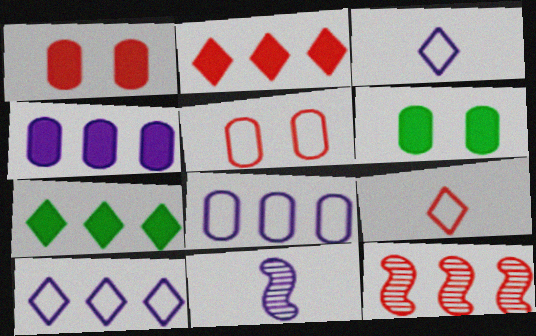[[1, 9, 12], 
[3, 6, 12], 
[5, 7, 11], 
[7, 8, 12]]